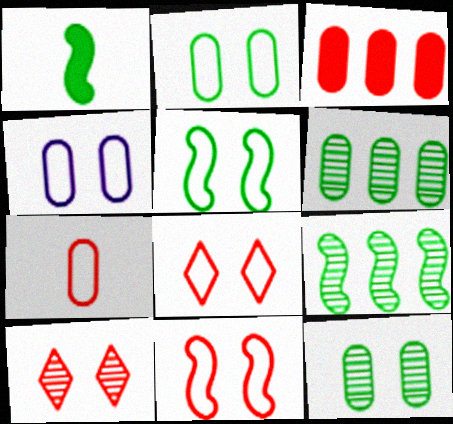[[1, 5, 9], 
[4, 5, 8]]